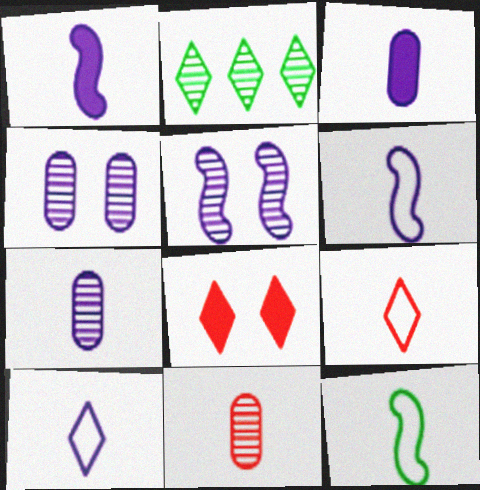[[1, 7, 10], 
[2, 5, 11], 
[2, 8, 10]]